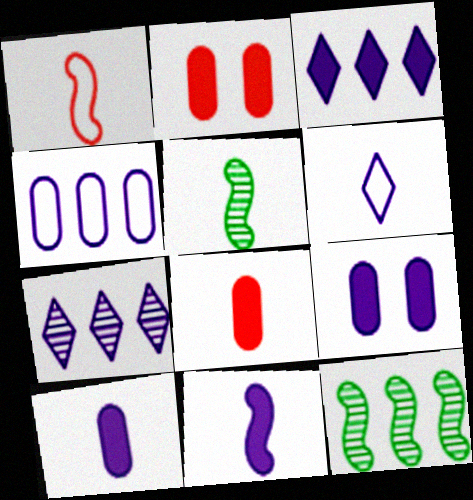[[1, 5, 11], 
[2, 6, 12], 
[3, 9, 11], 
[5, 6, 8]]